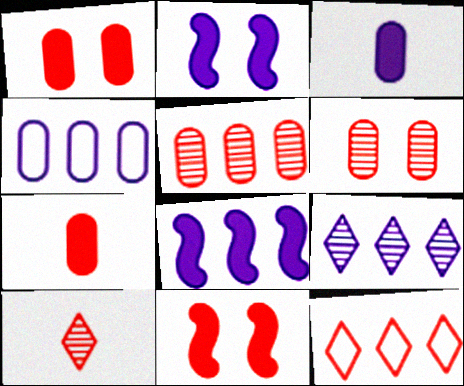[[4, 8, 9]]